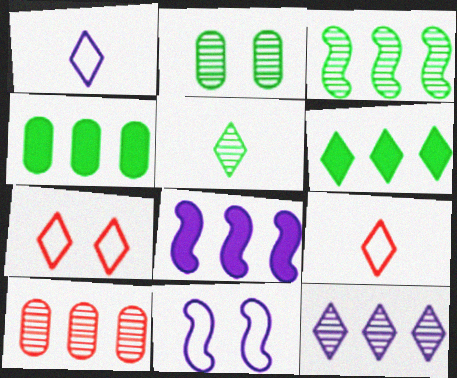[[2, 3, 5], 
[2, 8, 9], 
[3, 10, 12]]